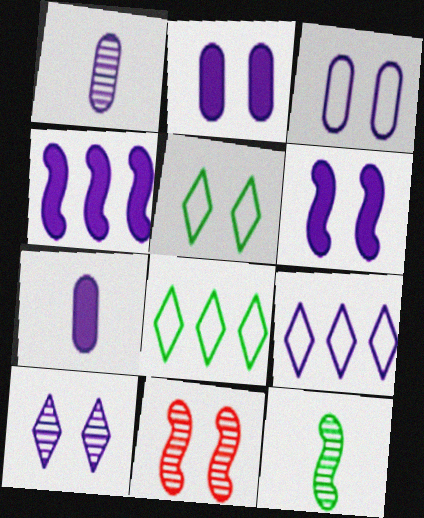[[1, 6, 9], 
[2, 5, 11], 
[3, 6, 10], 
[7, 8, 11]]